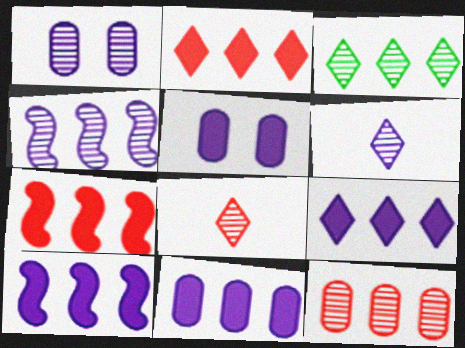[[1, 4, 6], 
[3, 4, 12], 
[9, 10, 11]]